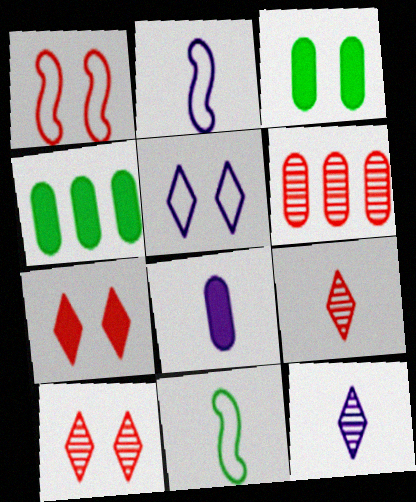[[1, 4, 12], 
[2, 4, 10], 
[2, 8, 12], 
[8, 9, 11]]